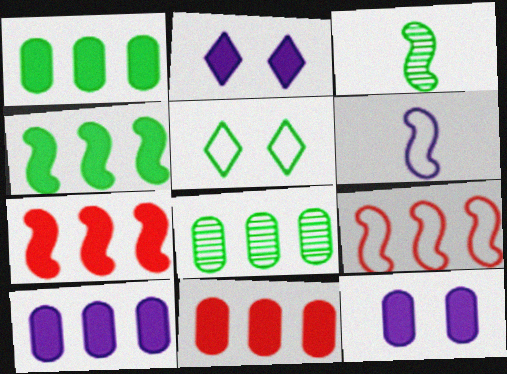[[1, 3, 5], 
[1, 10, 11]]